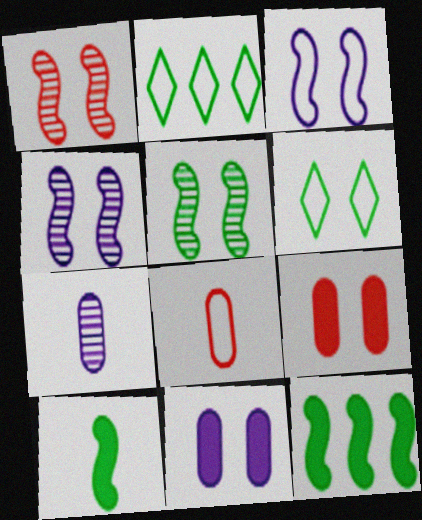[[1, 4, 5], 
[1, 6, 11], 
[2, 3, 8], 
[4, 6, 9]]